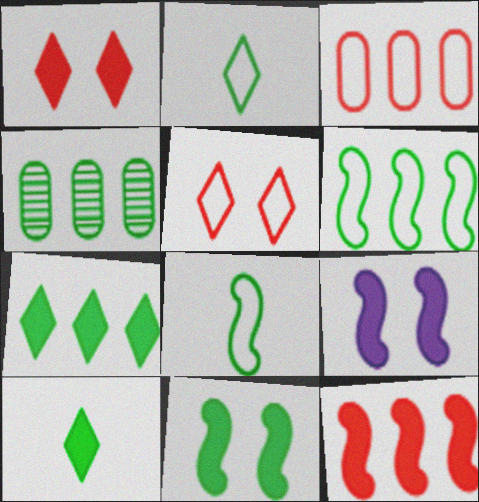[[2, 4, 11], 
[4, 6, 7]]